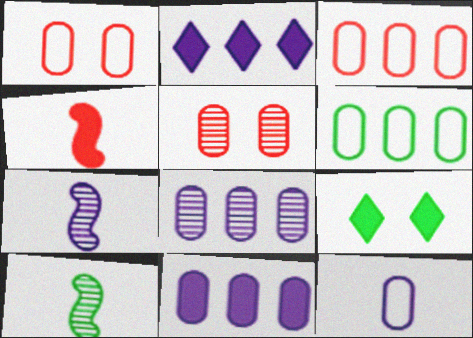[[1, 2, 10], 
[1, 6, 12], 
[3, 7, 9], 
[4, 9, 11], 
[6, 9, 10]]